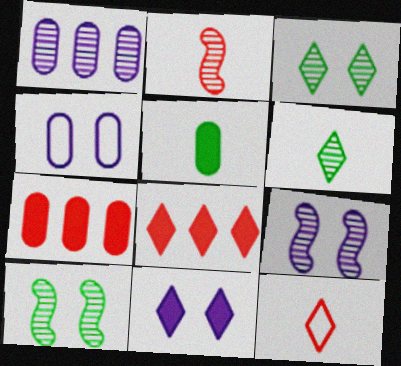[[1, 2, 3], 
[4, 9, 11]]